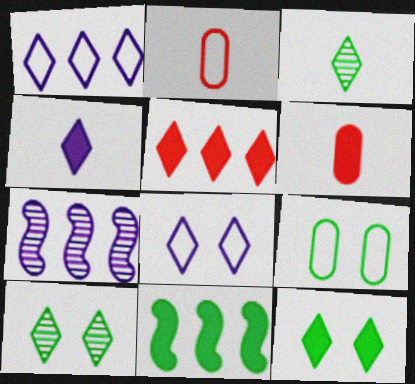[[2, 7, 12], 
[3, 5, 8], 
[3, 9, 11], 
[4, 5, 12]]